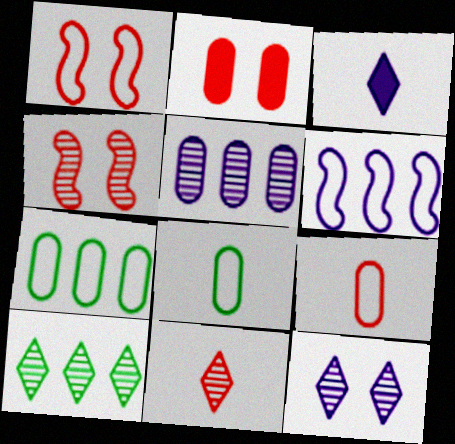[[2, 5, 8], 
[3, 4, 7], 
[10, 11, 12]]